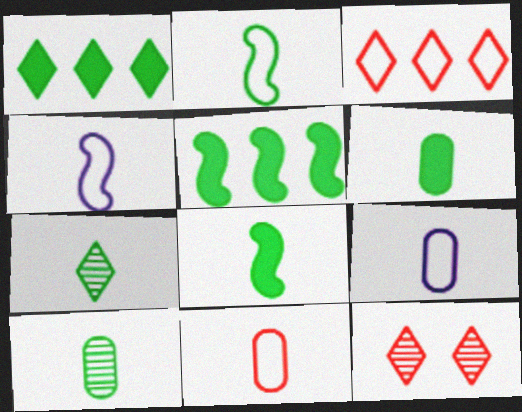[[2, 6, 7], 
[5, 9, 12]]